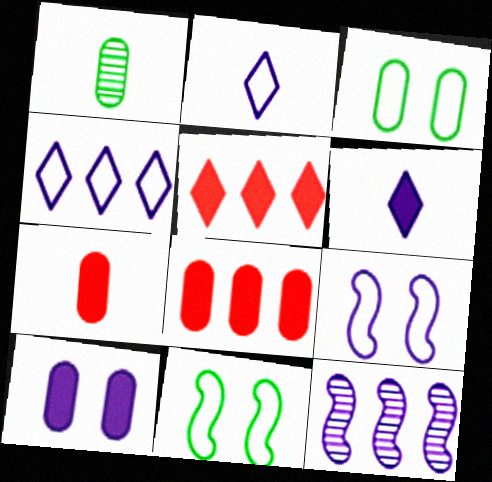[[1, 5, 9], 
[2, 10, 12]]